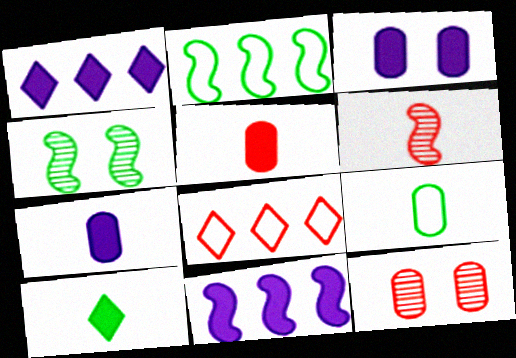[[4, 7, 8]]